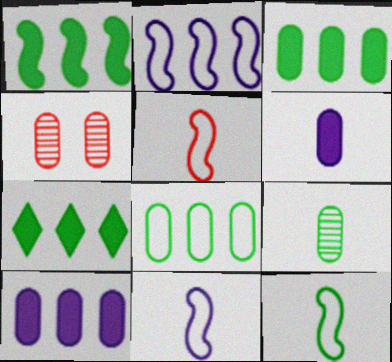[[1, 3, 7], 
[4, 6, 8], 
[4, 7, 11], 
[5, 11, 12]]